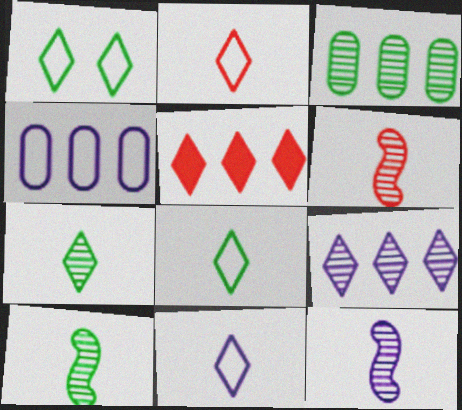[[2, 8, 11], 
[6, 10, 12]]